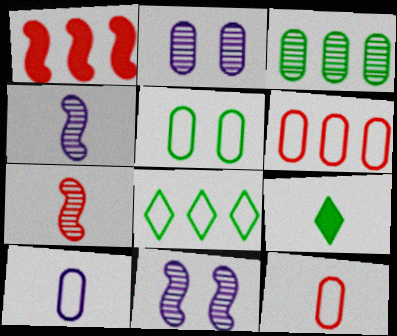[[4, 9, 12], 
[5, 6, 10], 
[6, 9, 11], 
[7, 9, 10]]